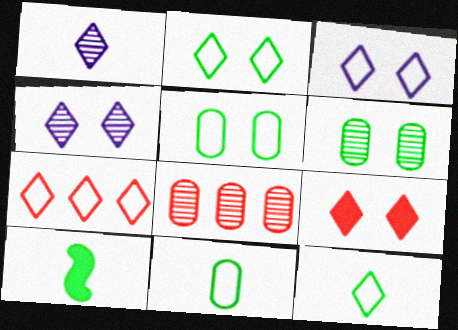[[2, 4, 9], 
[3, 7, 12], 
[3, 8, 10]]